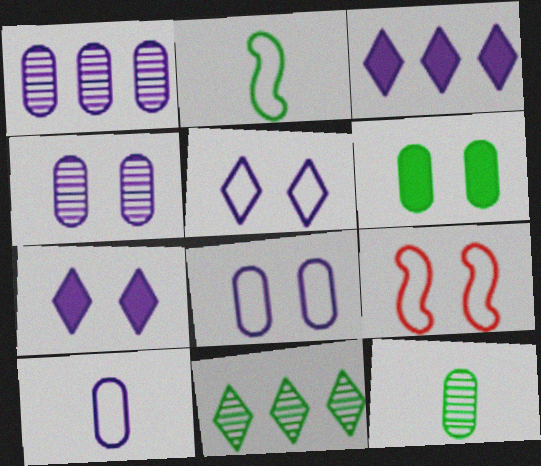[[2, 6, 11], 
[3, 9, 12]]